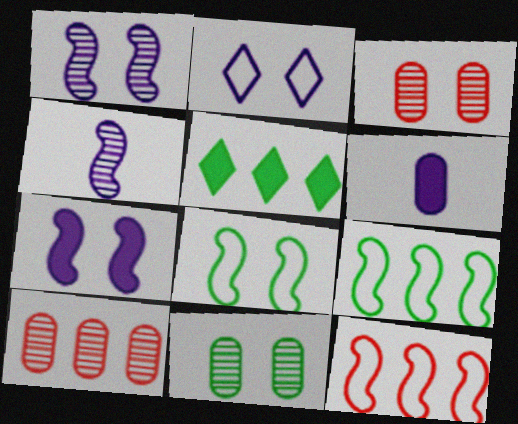[]